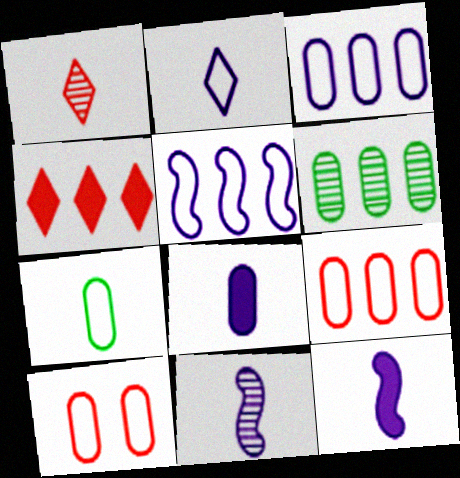[[1, 7, 12], 
[2, 8, 11], 
[3, 7, 10], 
[4, 5, 6], 
[6, 8, 10]]